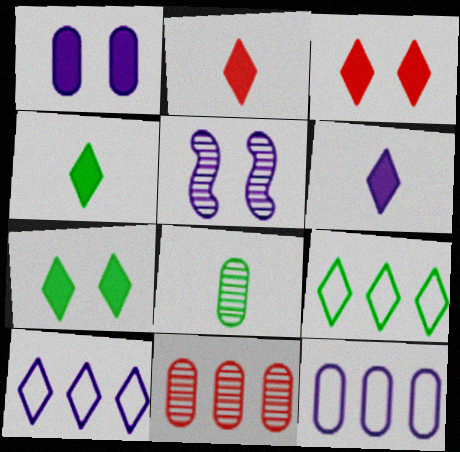[[2, 4, 6], 
[5, 6, 12]]